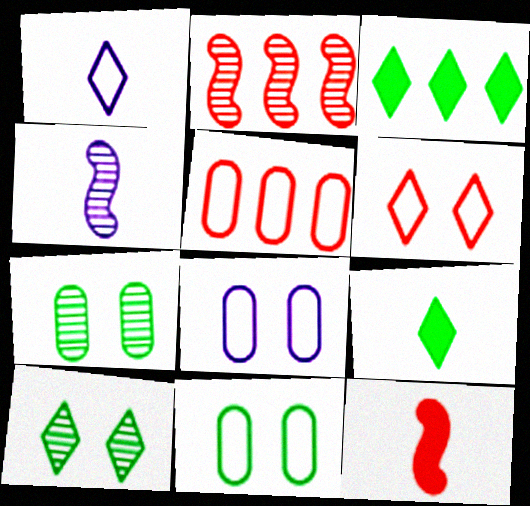[[2, 8, 9]]